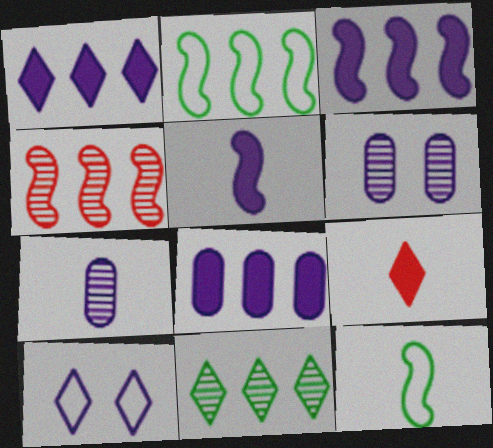[[1, 3, 8], 
[2, 3, 4], 
[2, 6, 9], 
[3, 7, 10], 
[7, 9, 12], 
[9, 10, 11]]